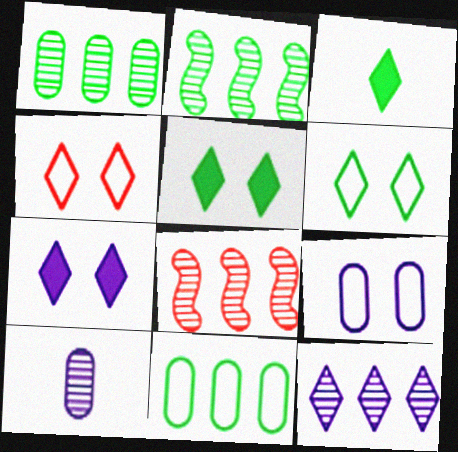[[1, 8, 12], 
[3, 4, 12], 
[3, 8, 9]]